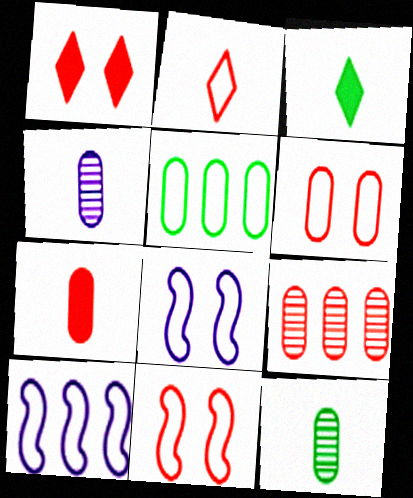[[1, 10, 12], 
[2, 5, 8], 
[3, 8, 9], 
[6, 7, 9]]